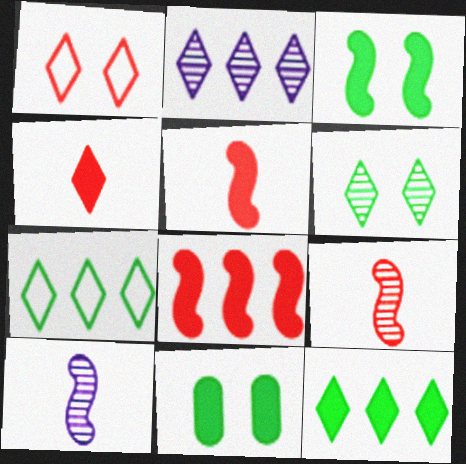[]